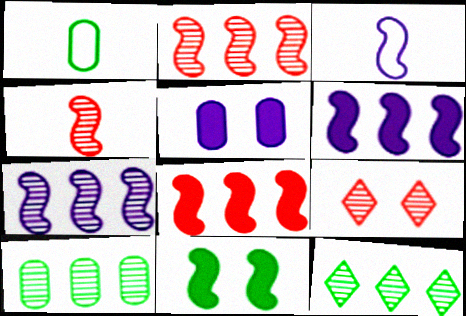[[1, 6, 9], 
[1, 11, 12], 
[2, 3, 11]]